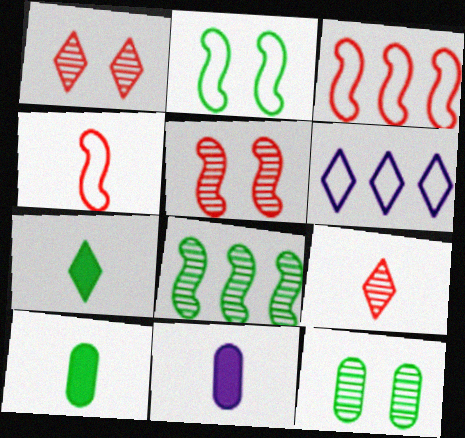[[1, 6, 7], 
[5, 6, 10]]